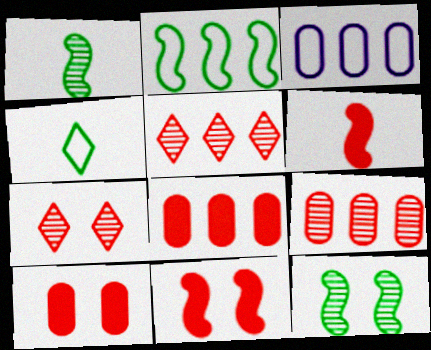[]